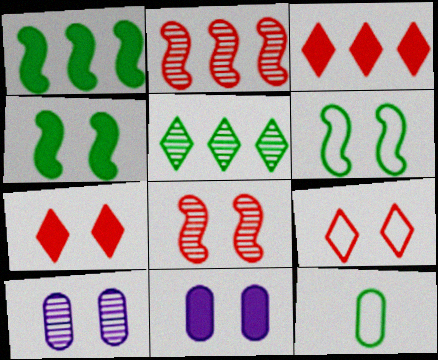[[4, 5, 12], 
[4, 7, 11], 
[4, 9, 10], 
[6, 7, 10]]